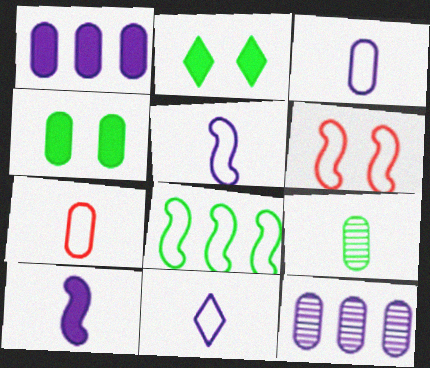[[2, 8, 9], 
[3, 5, 11], 
[4, 7, 12], 
[5, 6, 8]]